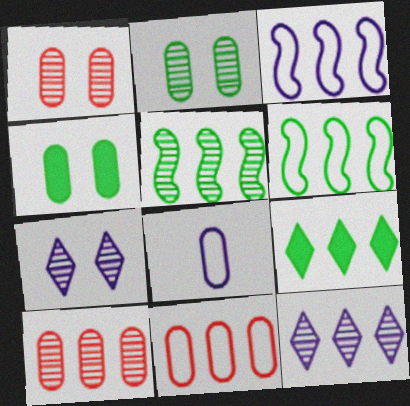[[3, 9, 10], 
[4, 8, 10], 
[5, 10, 12]]